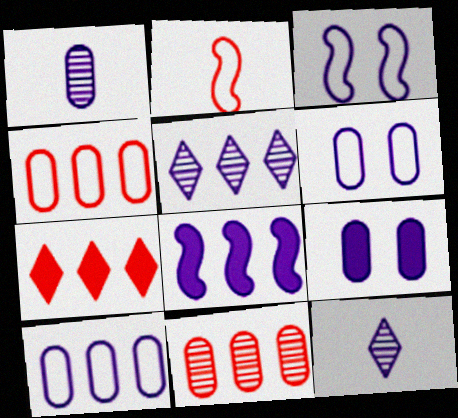[[1, 9, 10], 
[5, 8, 10], 
[6, 8, 12]]